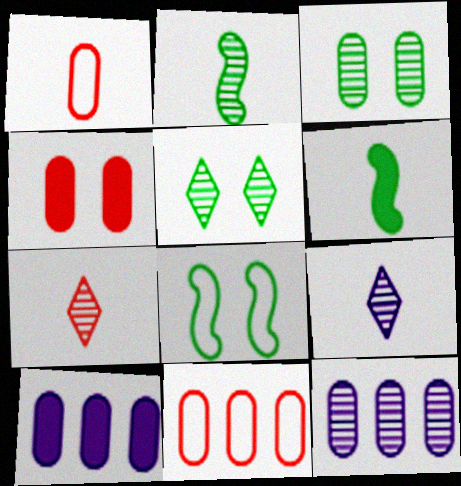[[1, 3, 10], 
[1, 6, 9], 
[7, 8, 10]]